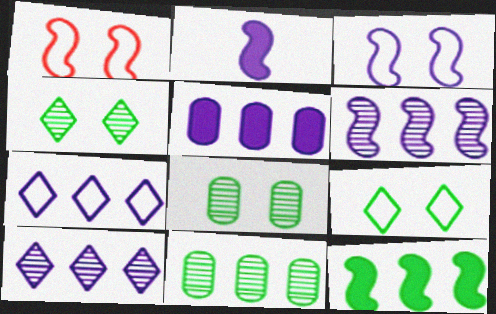[[2, 3, 6], 
[5, 6, 7]]